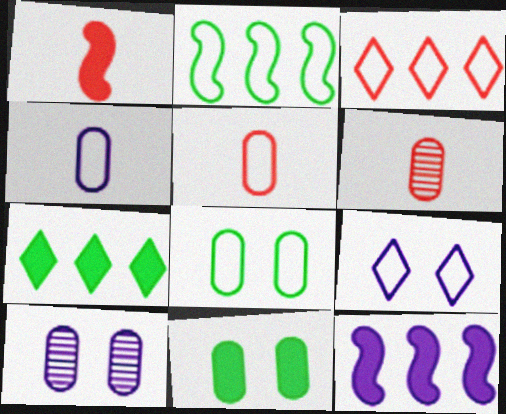[[2, 5, 9]]